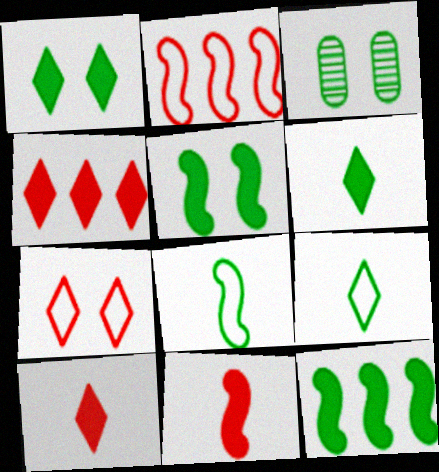[[3, 9, 12]]